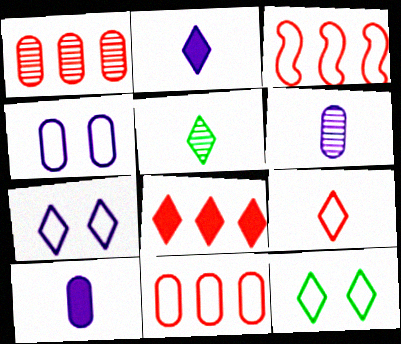[[1, 3, 8], 
[2, 5, 9], 
[5, 7, 8]]